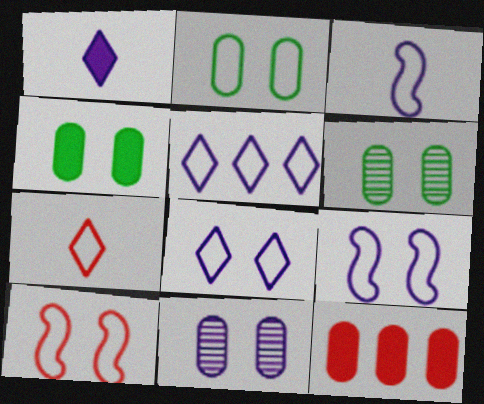[[2, 4, 6], 
[2, 8, 10]]